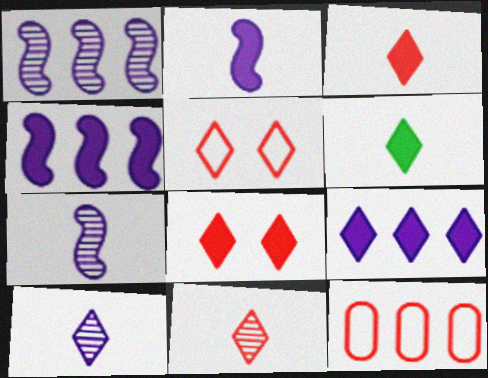[[6, 8, 9]]